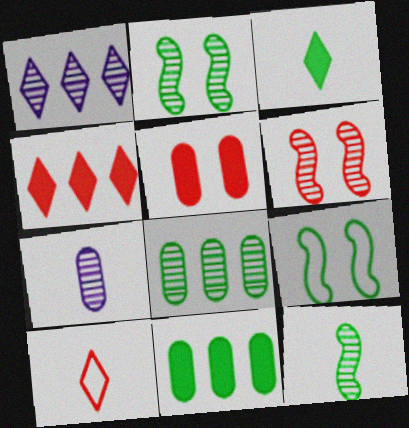[[3, 8, 9], 
[4, 7, 9]]